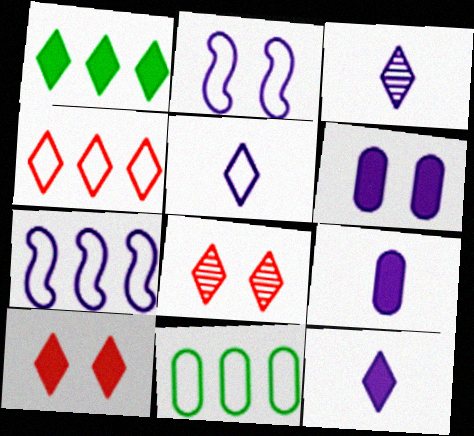[[1, 5, 8], 
[1, 10, 12], 
[3, 5, 12], 
[3, 6, 7], 
[4, 7, 11]]